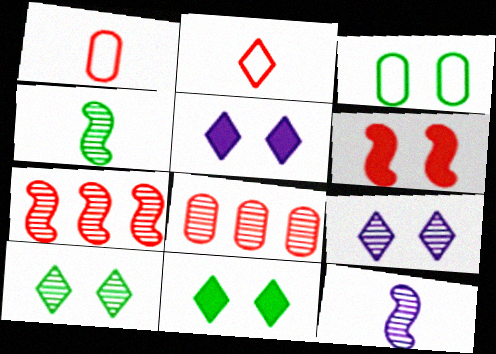[[2, 6, 8], 
[3, 6, 9], 
[4, 8, 9], 
[8, 10, 12]]